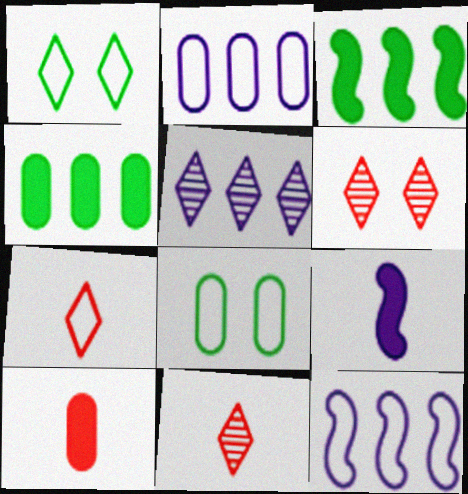[[7, 8, 12]]